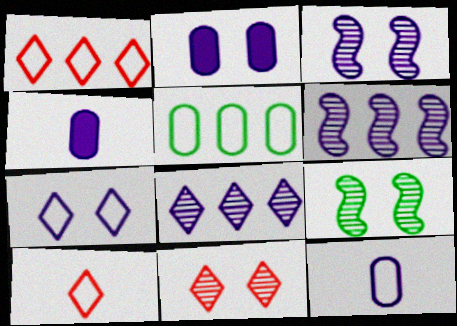[[1, 4, 9], 
[2, 3, 7], 
[4, 6, 7]]